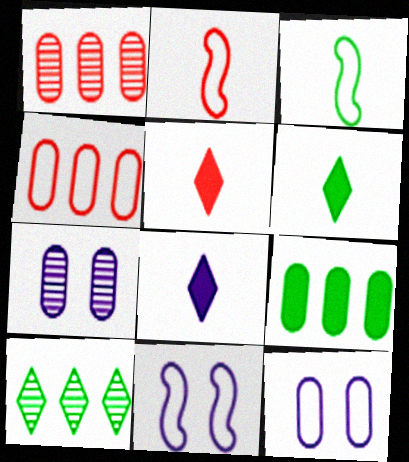[[1, 6, 11], 
[5, 6, 8]]